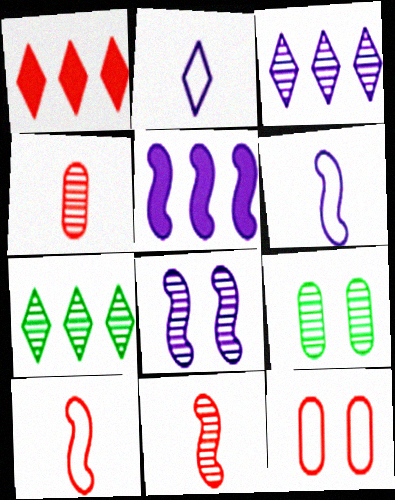[[1, 6, 9], 
[1, 11, 12], 
[3, 9, 11], 
[4, 7, 8], 
[5, 6, 8]]